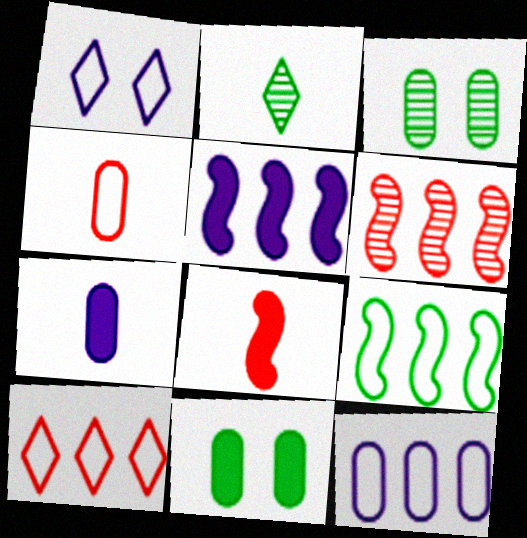[[1, 4, 9], 
[2, 9, 11], 
[5, 6, 9], 
[9, 10, 12]]